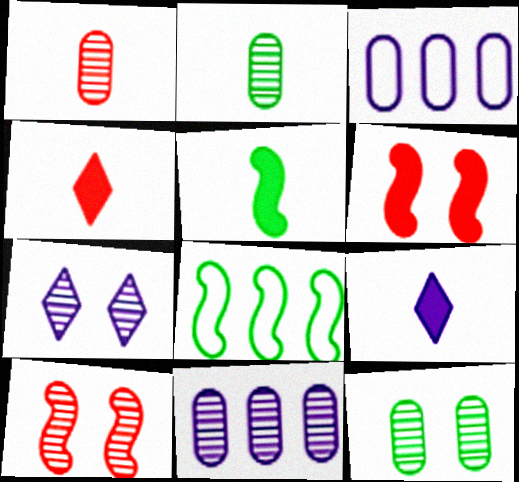[[1, 11, 12], 
[7, 10, 12]]